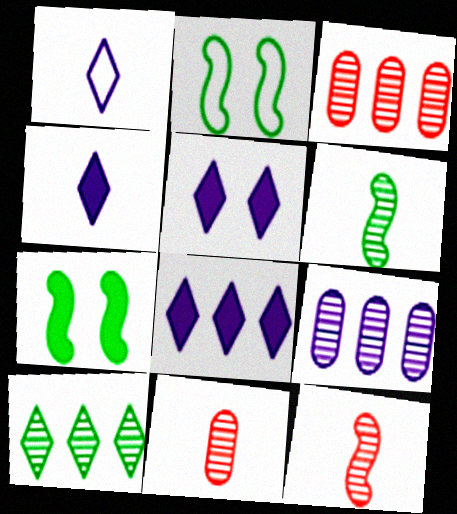[[1, 3, 7], 
[2, 3, 4], 
[2, 8, 11], 
[4, 5, 8]]